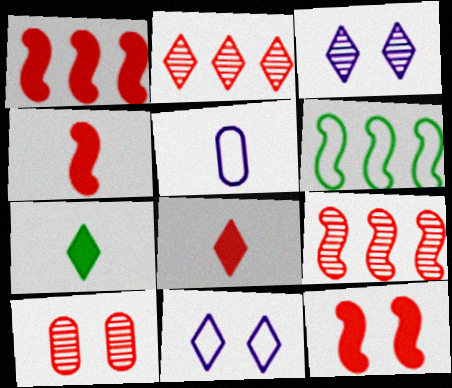[[1, 4, 12], 
[2, 7, 11]]